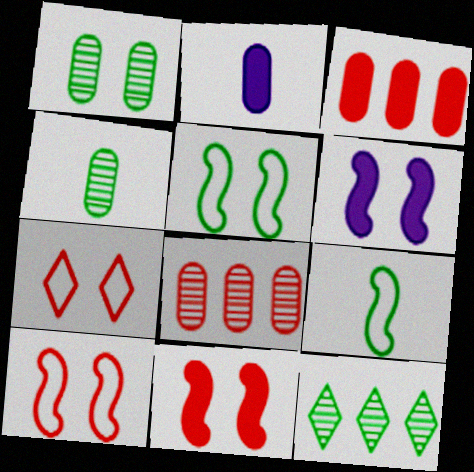[[1, 6, 7], 
[2, 10, 12]]